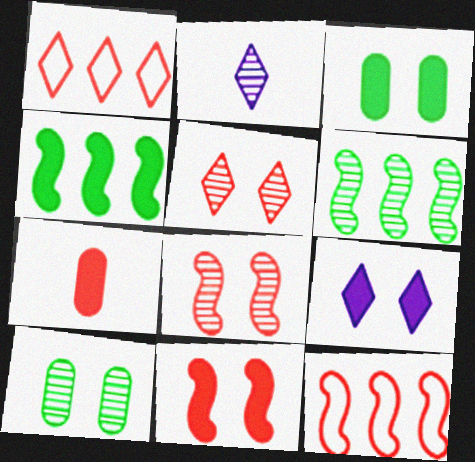[[1, 7, 8], 
[2, 3, 12], 
[3, 9, 11], 
[4, 7, 9], 
[5, 7, 12]]